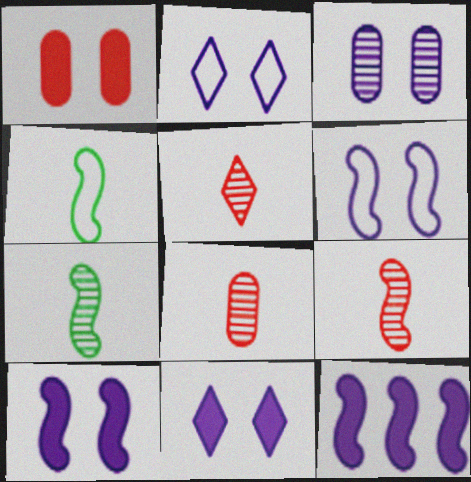[[2, 3, 10], 
[3, 6, 11], 
[5, 8, 9]]